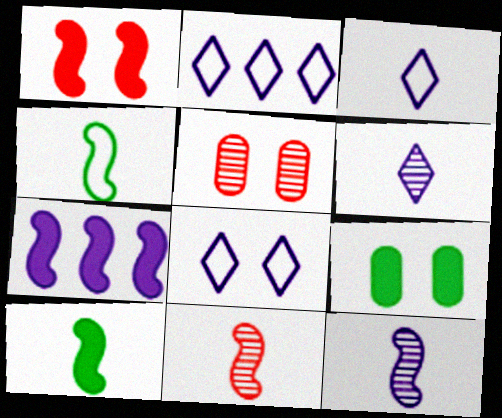[[1, 7, 10], 
[2, 3, 8], 
[2, 5, 10], 
[2, 9, 11]]